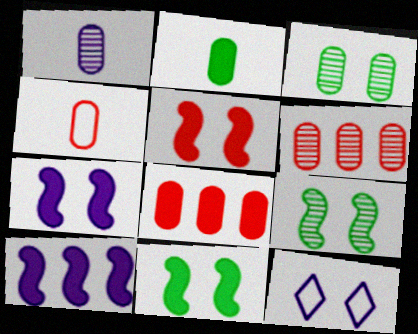[[1, 2, 4], 
[1, 3, 6], 
[1, 10, 12], 
[3, 5, 12], 
[5, 7, 11]]